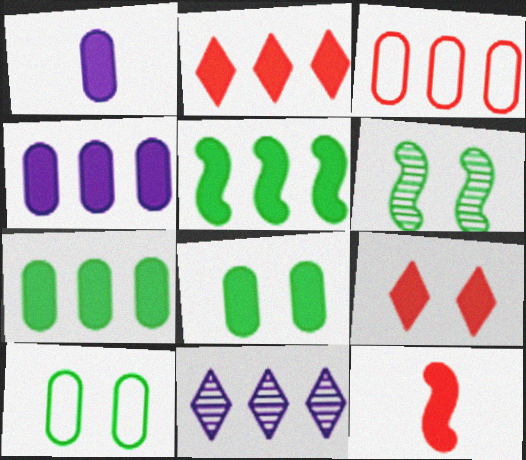[[1, 5, 9], 
[2, 4, 5], 
[3, 5, 11], 
[10, 11, 12]]